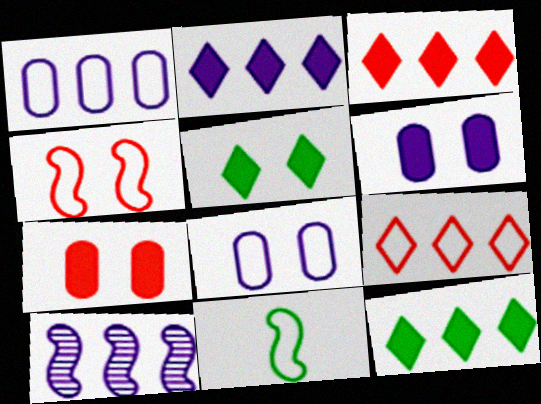[[1, 2, 10], 
[2, 3, 12], 
[8, 9, 11]]